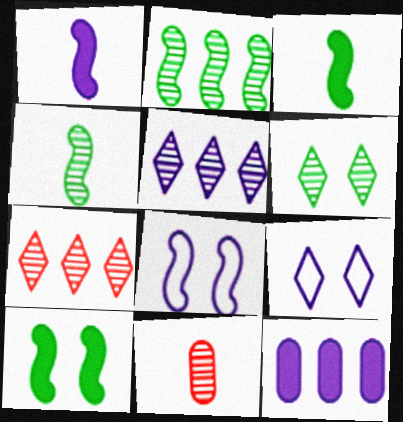[]